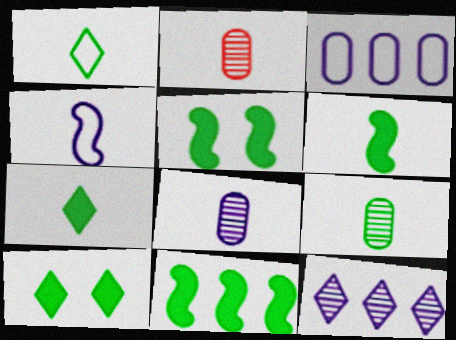[[1, 6, 9], 
[2, 4, 7], 
[2, 8, 9], 
[5, 6, 11]]